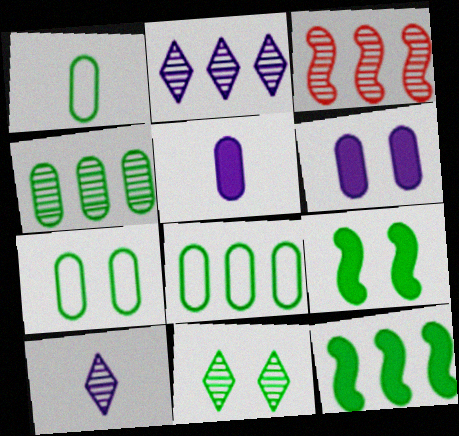[[1, 7, 8], 
[1, 11, 12], 
[2, 3, 4], 
[7, 9, 11]]